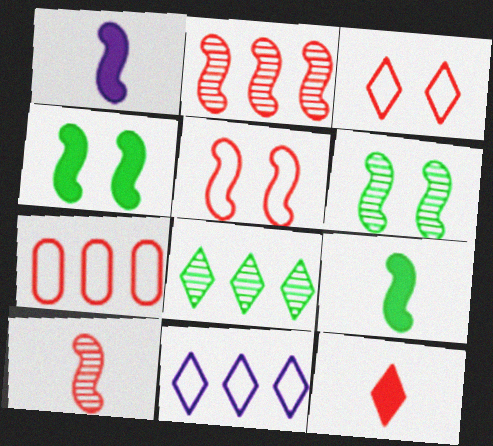[]